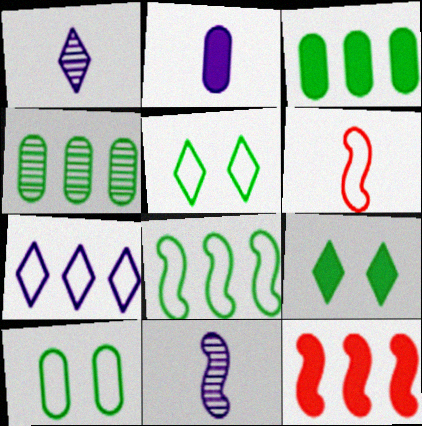[[1, 10, 12], 
[2, 9, 12], 
[4, 7, 12], 
[6, 7, 10]]